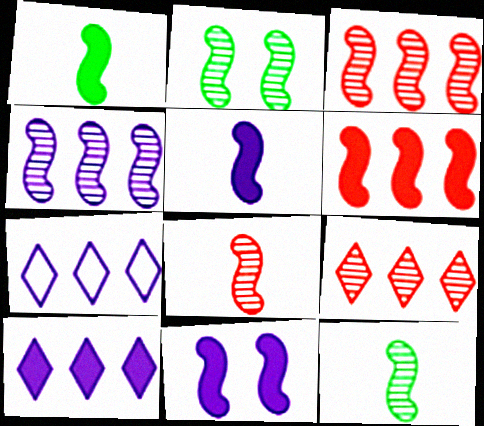[[1, 6, 11], 
[2, 4, 8]]